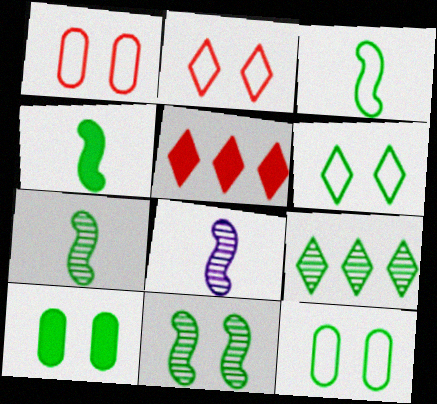[[3, 4, 7], 
[3, 9, 10], 
[4, 9, 12], 
[5, 8, 12], 
[6, 10, 11]]